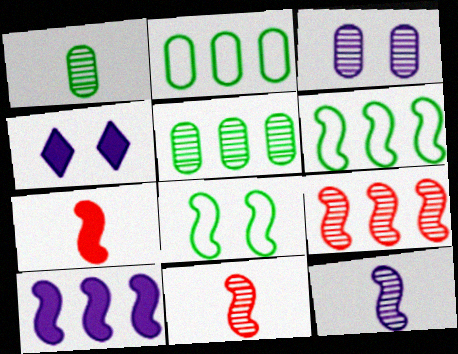[[2, 4, 11], 
[6, 9, 10], 
[8, 10, 11]]